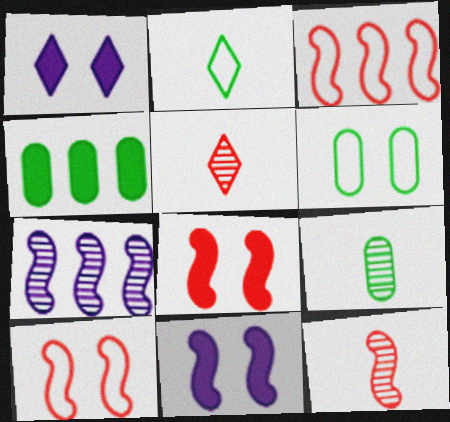[[1, 3, 9], 
[3, 8, 12], 
[4, 6, 9]]